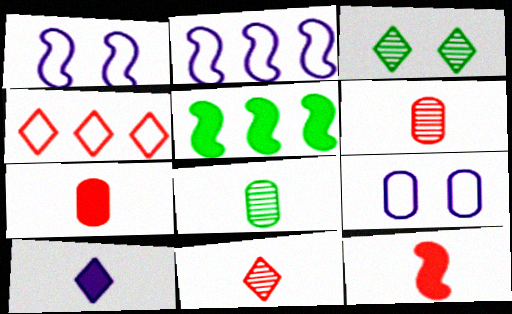[[2, 3, 7], 
[3, 4, 10], 
[5, 9, 11]]